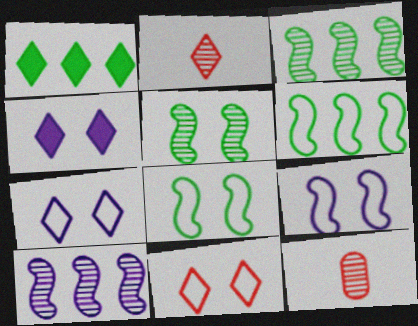[[1, 2, 7], 
[1, 9, 12], 
[4, 6, 12]]